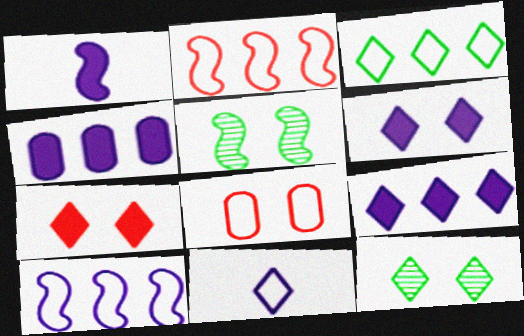[[1, 2, 5], 
[1, 4, 6], 
[5, 6, 8]]